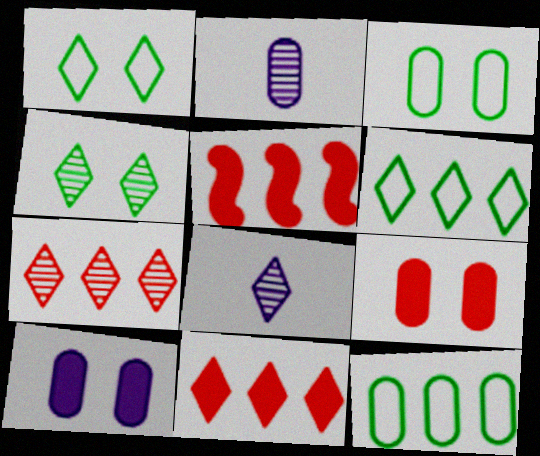[[1, 2, 5], 
[1, 8, 11], 
[2, 9, 12], 
[3, 5, 8], 
[4, 7, 8]]